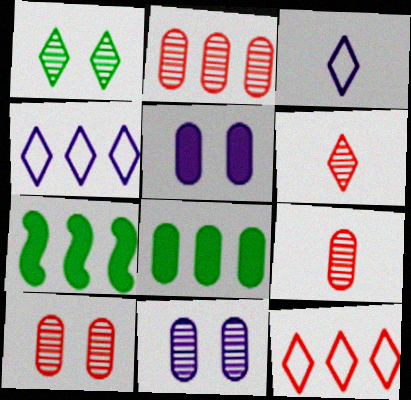[[2, 4, 7], 
[2, 9, 10], 
[3, 7, 10]]